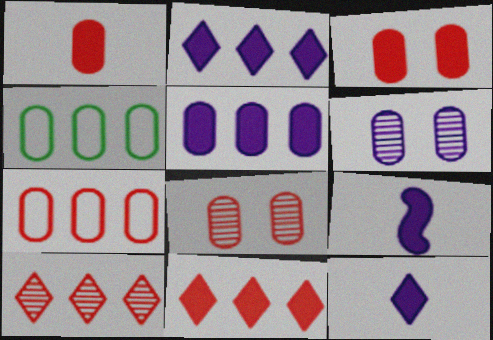[[1, 4, 6], 
[1, 7, 8]]